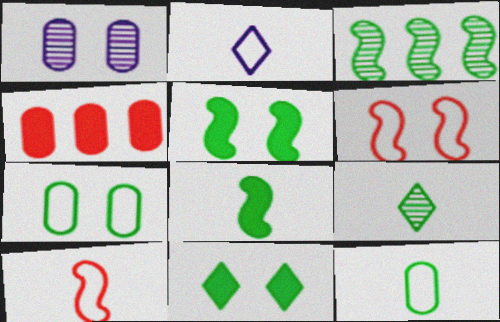[[1, 4, 12], 
[1, 6, 11], 
[2, 10, 12], 
[3, 11, 12], 
[8, 9, 12]]